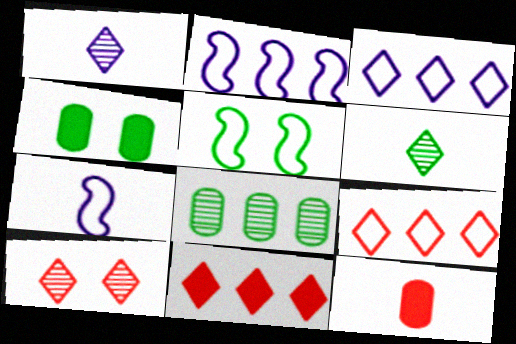[[2, 8, 11], 
[6, 7, 12]]